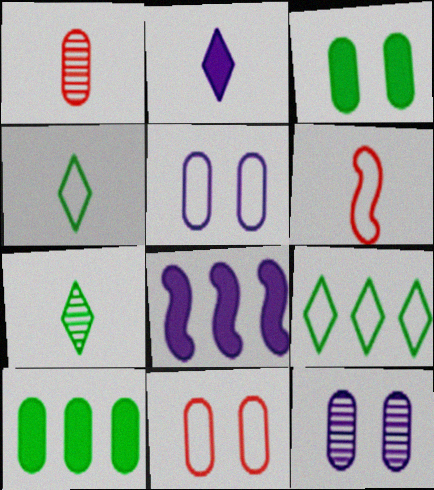[[1, 5, 10], 
[3, 11, 12], 
[5, 6, 9], 
[7, 8, 11]]